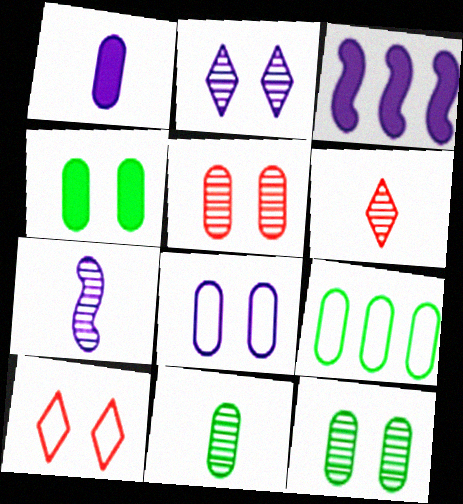[[1, 5, 9], 
[3, 10, 11], 
[4, 5, 8], 
[4, 9, 11], 
[6, 7, 11]]